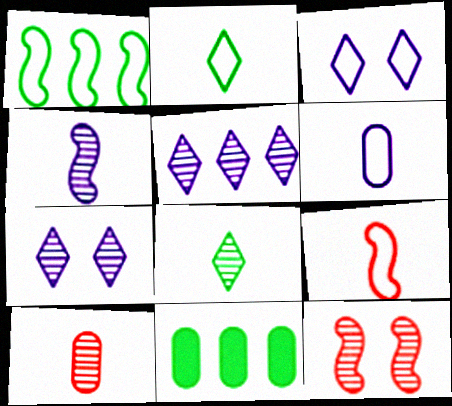[[2, 6, 9], 
[4, 8, 10], 
[7, 9, 11]]